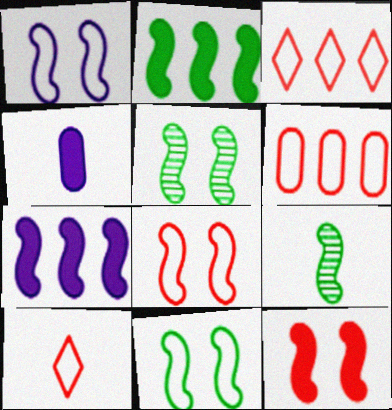[[1, 5, 12], 
[1, 8, 11], 
[2, 9, 11], 
[3, 4, 5], 
[4, 9, 10], 
[6, 8, 10], 
[7, 8, 9]]